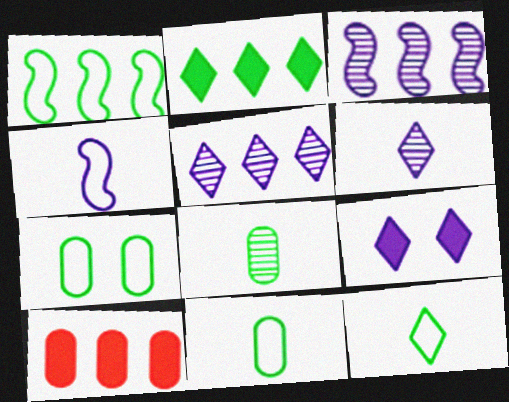[[1, 5, 10], 
[1, 7, 12]]